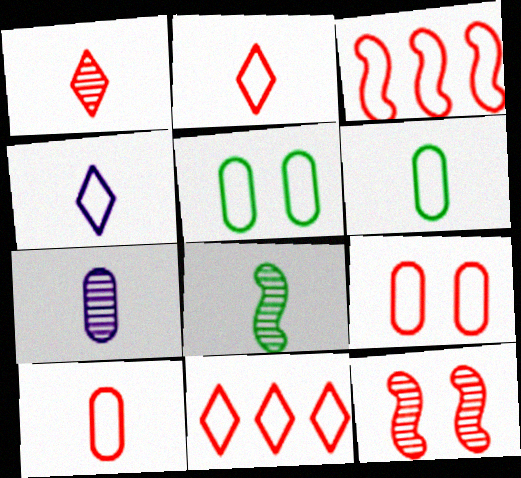[[1, 7, 8], 
[2, 3, 9], 
[3, 4, 5]]